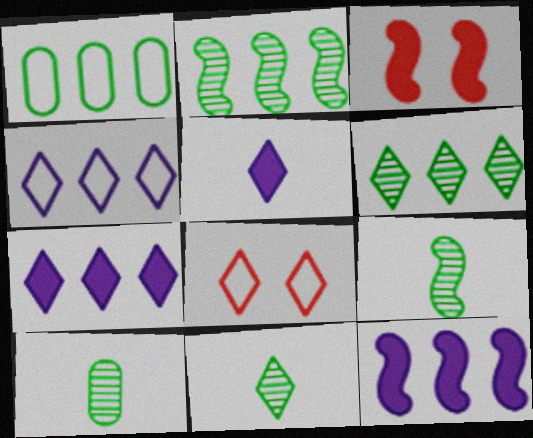[[3, 4, 10], 
[5, 6, 8], 
[7, 8, 11], 
[8, 10, 12], 
[9, 10, 11]]